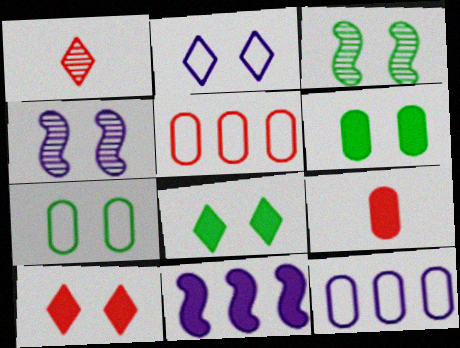[[1, 7, 11], 
[3, 7, 8], 
[4, 7, 10], 
[8, 9, 11]]